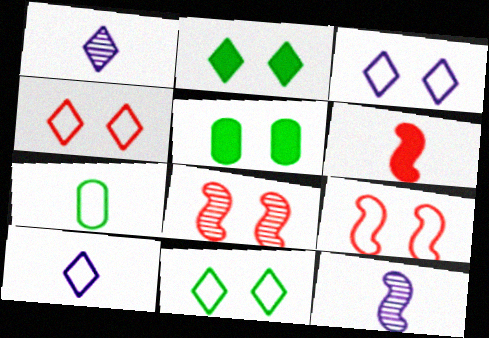[[1, 6, 7], 
[3, 4, 11], 
[3, 5, 8]]